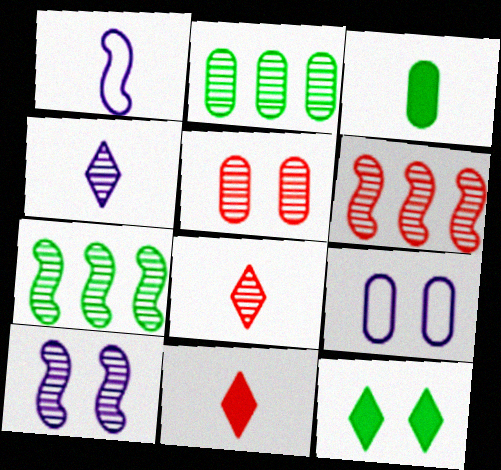[[1, 3, 8], 
[2, 8, 10], 
[4, 5, 7], 
[5, 6, 8], 
[7, 9, 11]]